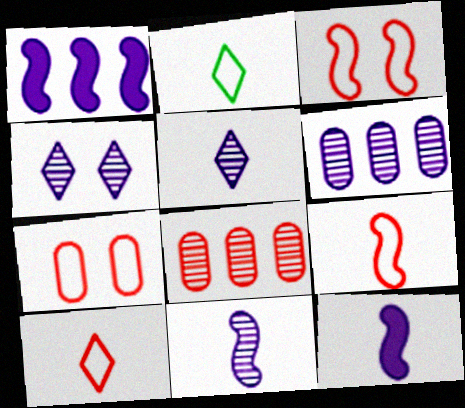[[4, 6, 11]]